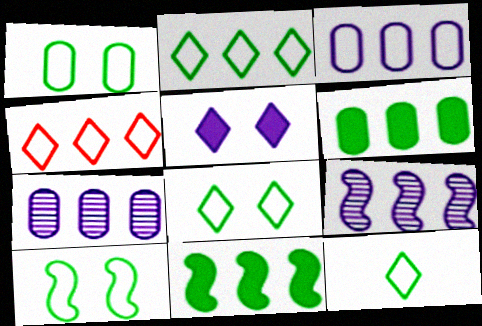[[1, 8, 10], 
[2, 8, 12], 
[4, 6, 9], 
[4, 7, 11]]